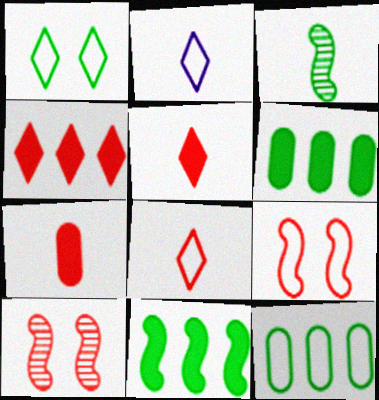[[1, 3, 6], 
[2, 3, 7], 
[2, 6, 10], 
[2, 9, 12]]